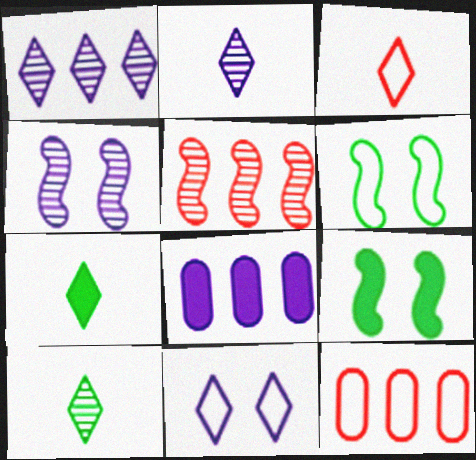[[2, 3, 7], 
[2, 9, 12], 
[4, 7, 12]]